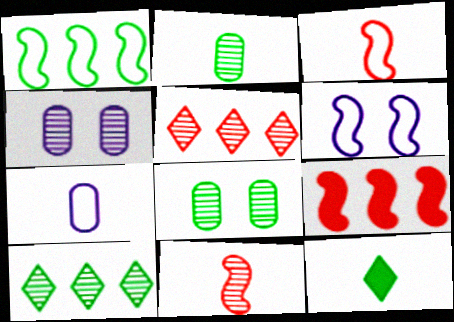[[1, 3, 6], 
[1, 8, 12], 
[4, 10, 11], 
[7, 11, 12]]